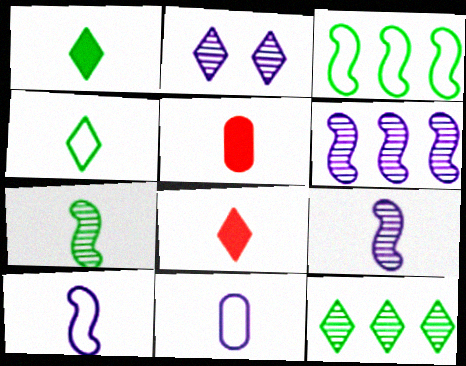[[2, 3, 5], 
[4, 5, 9], 
[7, 8, 11]]